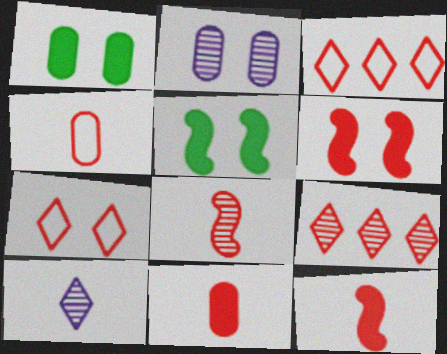[[2, 5, 7], 
[4, 6, 9]]